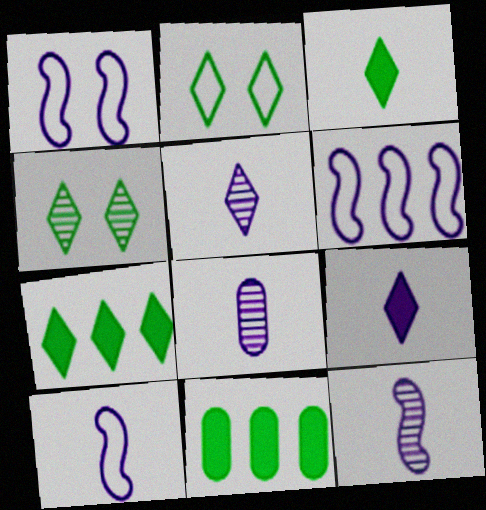[[1, 6, 10], 
[5, 8, 12], 
[8, 9, 10]]